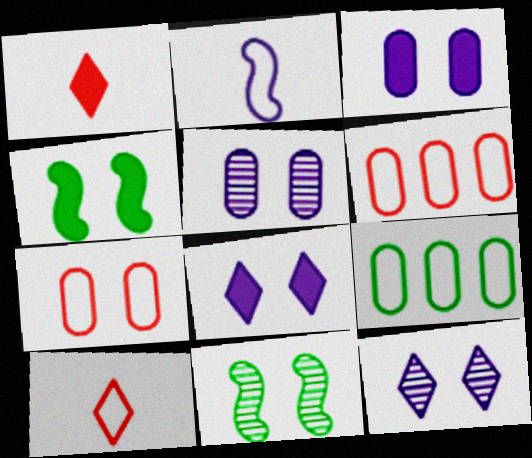[[4, 7, 12], 
[7, 8, 11]]